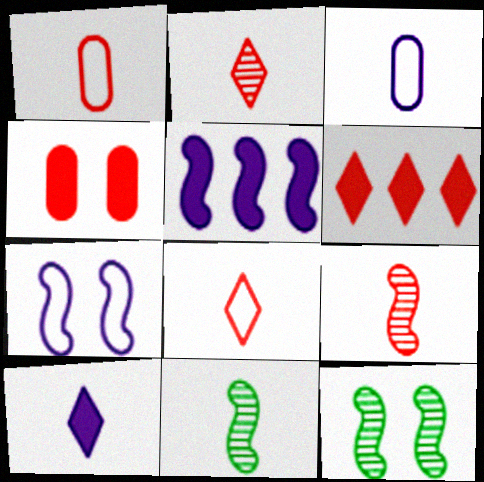[[1, 10, 11], 
[3, 6, 12]]